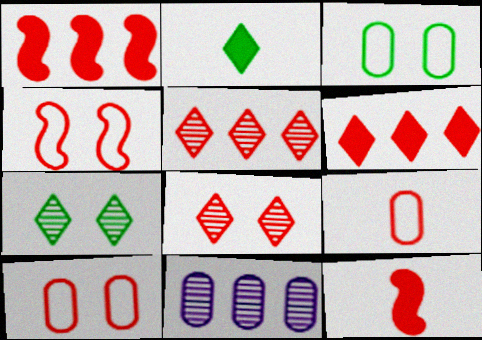[[1, 8, 9], 
[2, 4, 11], 
[5, 10, 12]]